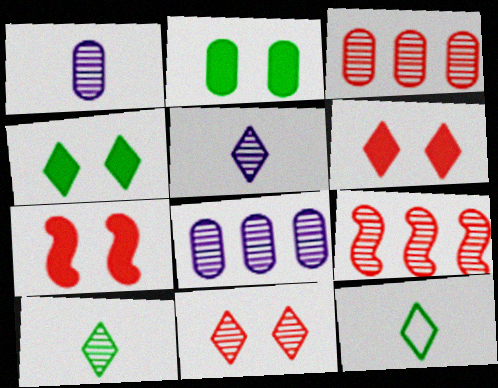[[7, 8, 12]]